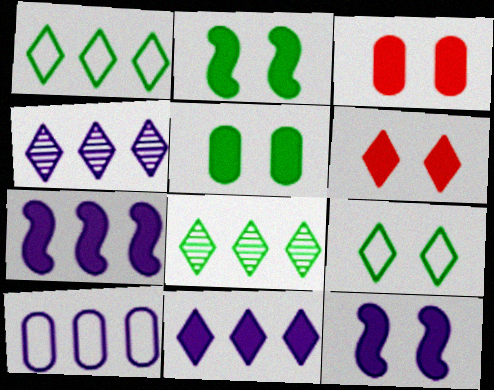[[4, 7, 10], 
[5, 6, 12]]